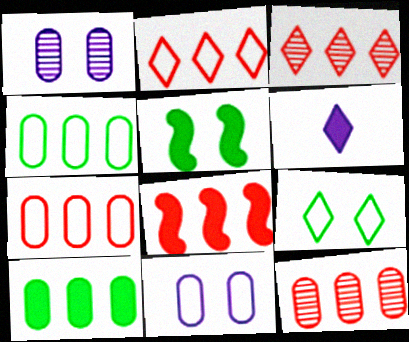[[2, 8, 12], 
[3, 6, 9], 
[3, 7, 8]]